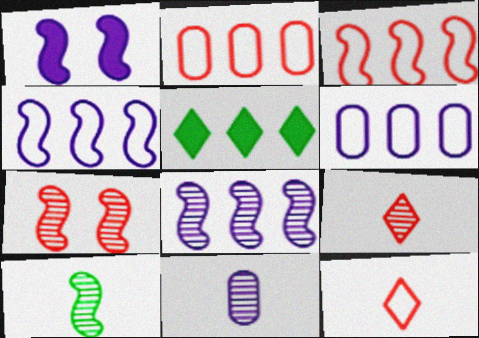[[1, 3, 10], 
[2, 5, 8], 
[7, 8, 10], 
[9, 10, 11]]